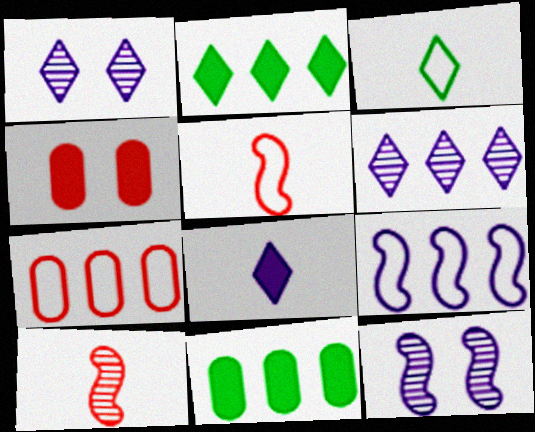[[1, 5, 11]]